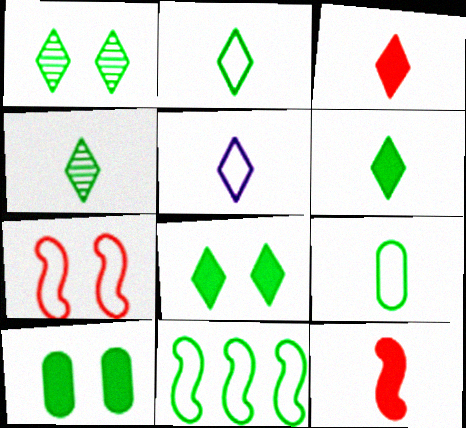[[2, 4, 6], 
[3, 4, 5], 
[4, 10, 11]]